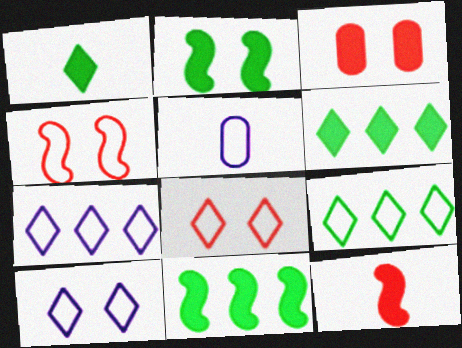[[4, 5, 9]]